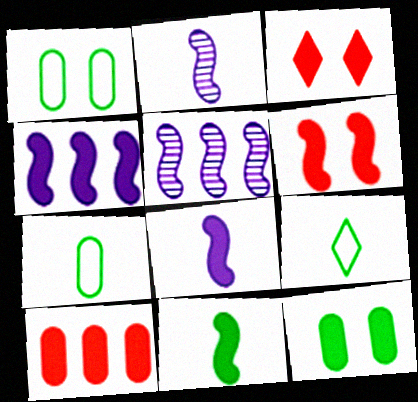[[3, 5, 7], 
[4, 6, 11]]